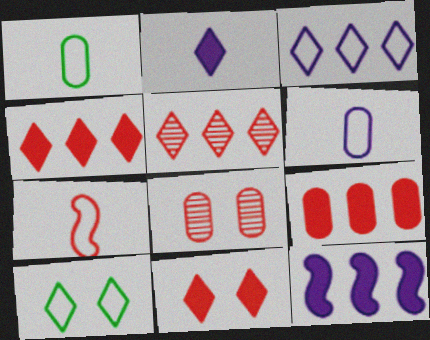[[2, 5, 10], 
[4, 7, 8]]